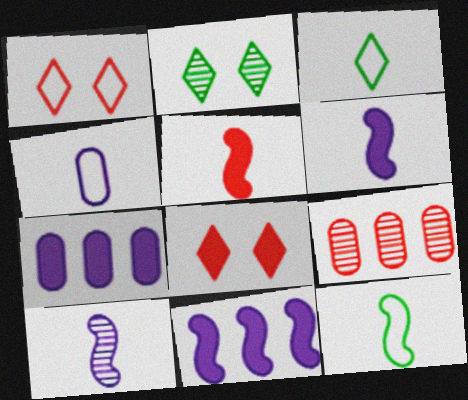[[1, 5, 9], 
[2, 9, 10], 
[5, 10, 12]]